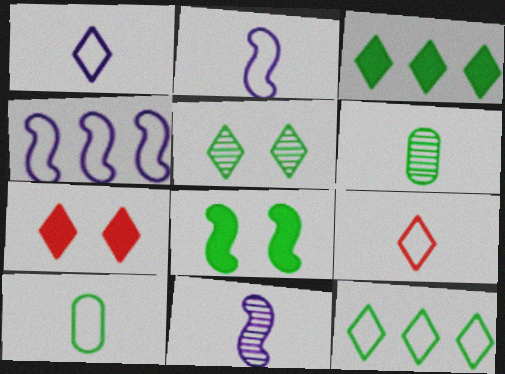[[2, 9, 10], 
[4, 6, 7], 
[6, 8, 12]]